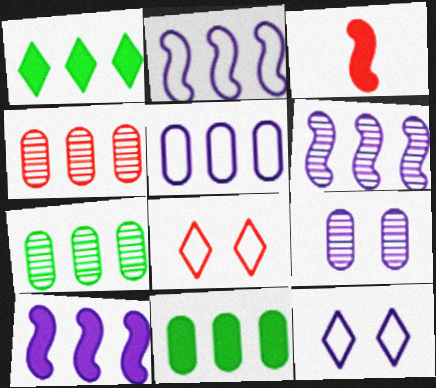[[1, 2, 4], 
[2, 6, 10], 
[3, 4, 8], 
[3, 7, 12], 
[4, 5, 11]]